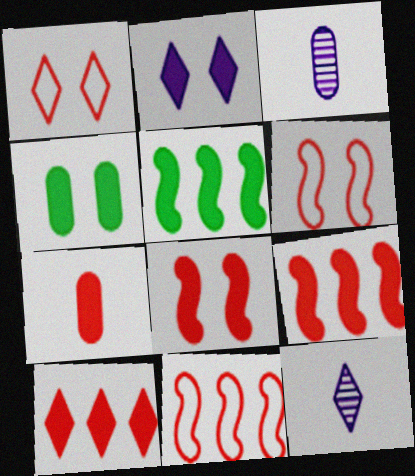[[1, 3, 5], 
[2, 4, 8], 
[2, 5, 7], 
[4, 11, 12], 
[7, 8, 10]]